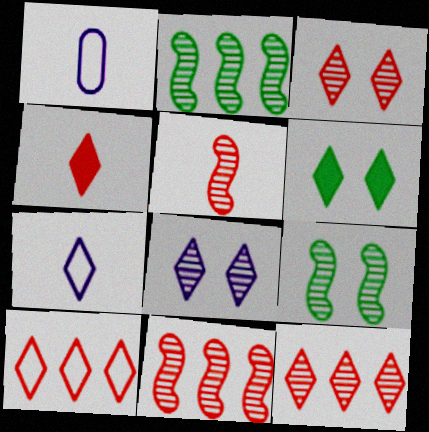[[1, 6, 11], 
[3, 4, 10], 
[6, 7, 12]]